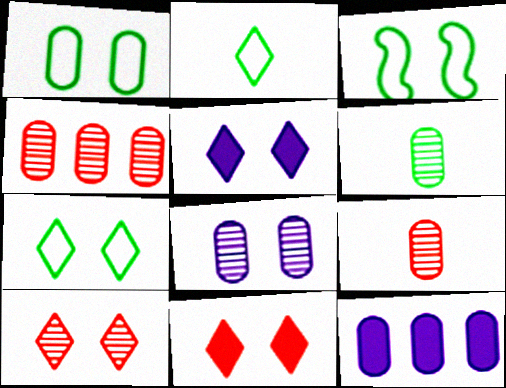[[1, 3, 7], 
[1, 9, 12], 
[3, 8, 11], 
[4, 6, 8], 
[5, 7, 10]]